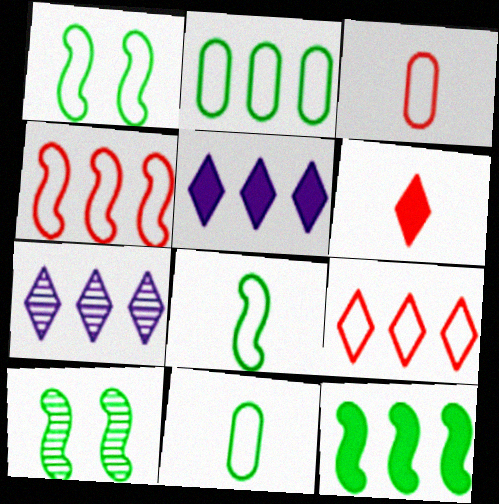[[3, 5, 10], 
[8, 10, 12]]